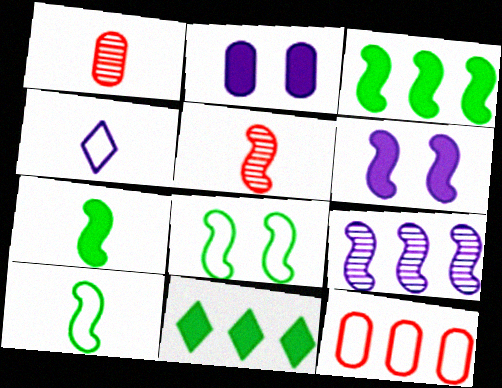[[1, 4, 7], 
[2, 4, 9], 
[4, 8, 12], 
[9, 11, 12]]